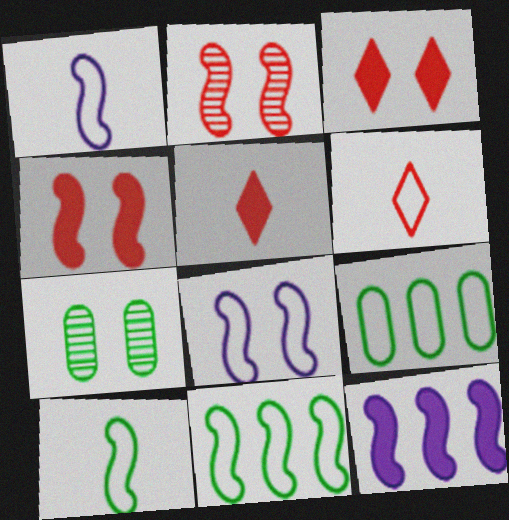[[2, 10, 12], 
[3, 7, 8], 
[6, 7, 12], 
[6, 8, 9]]